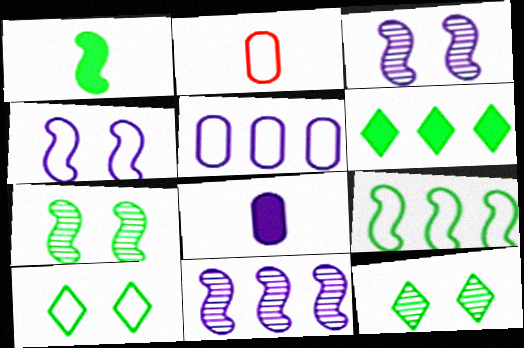[[1, 7, 9], 
[2, 3, 6]]